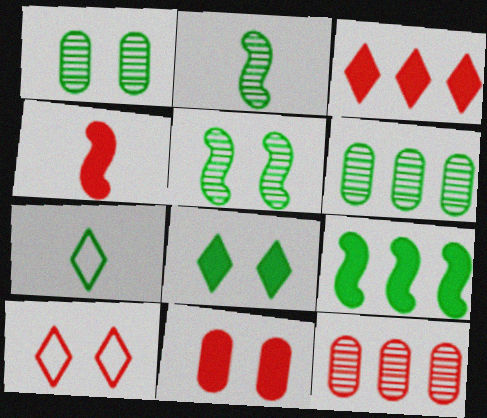[[1, 7, 9], 
[3, 4, 11], 
[4, 10, 12]]